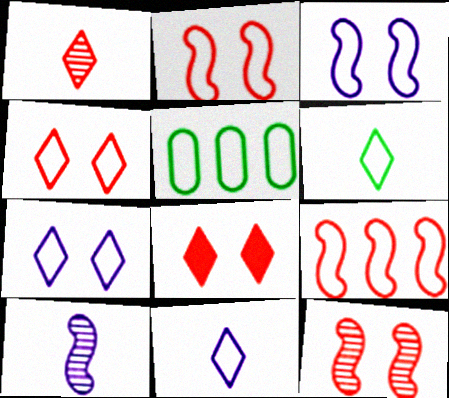[[2, 5, 11], 
[5, 8, 10]]